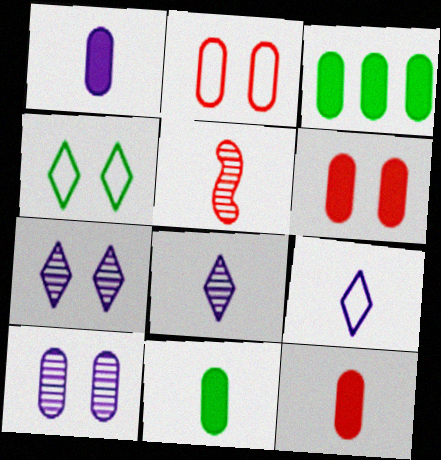[[1, 3, 6], 
[1, 11, 12], 
[5, 9, 11]]